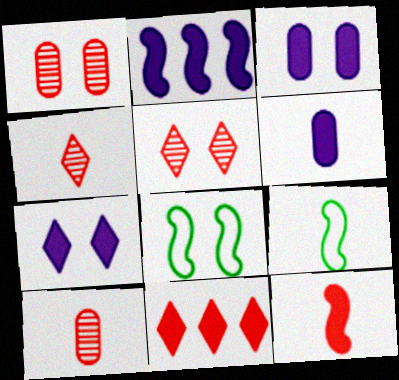[[1, 7, 8], 
[2, 6, 7], 
[3, 5, 8], 
[4, 6, 9]]